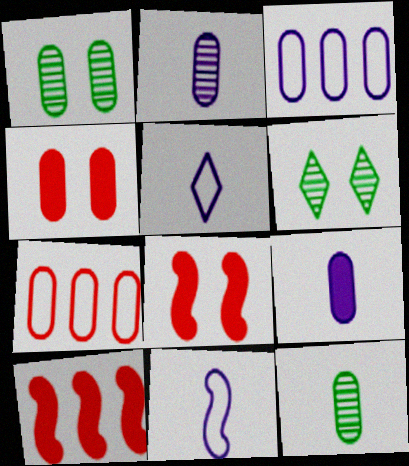[[1, 5, 10], 
[1, 7, 9], 
[3, 4, 12]]